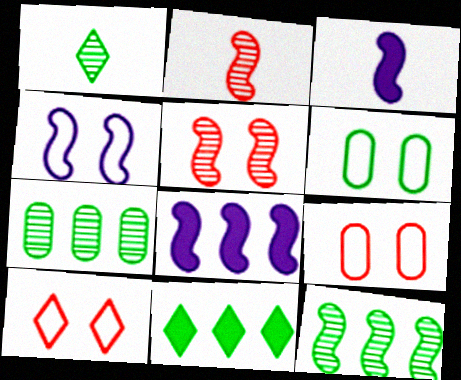[[1, 8, 9], 
[3, 7, 10], 
[4, 6, 10]]